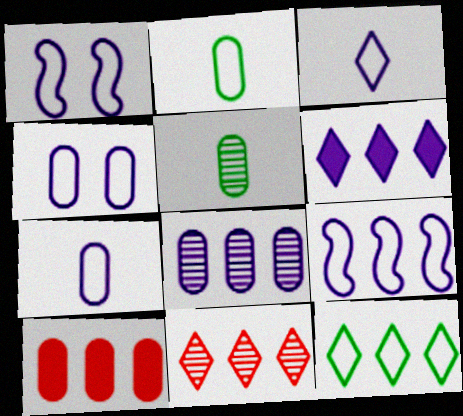[[3, 4, 9], 
[4, 5, 10], 
[6, 8, 9], 
[6, 11, 12]]